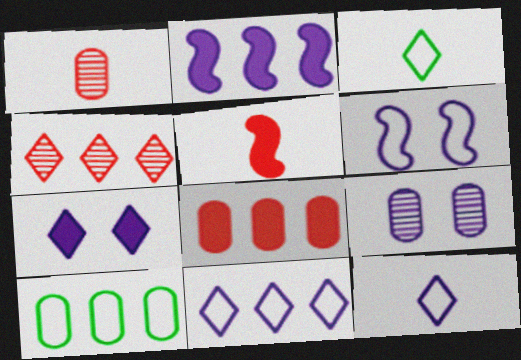[[2, 4, 10], 
[2, 9, 12], 
[3, 4, 7], 
[6, 7, 9]]